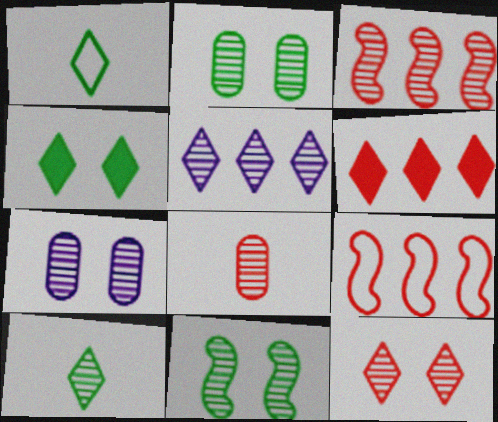[[3, 7, 10], 
[3, 8, 12], 
[5, 8, 11], 
[5, 10, 12], 
[7, 11, 12]]